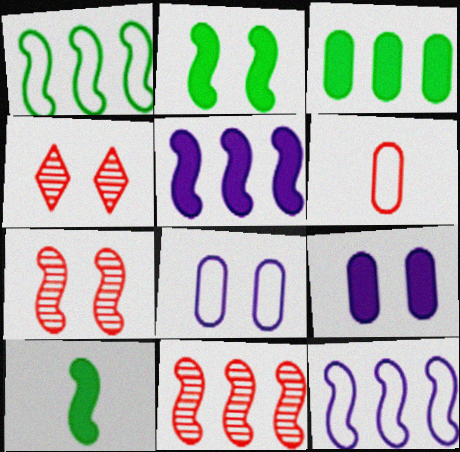[[1, 5, 11], 
[2, 4, 8], 
[7, 10, 12]]